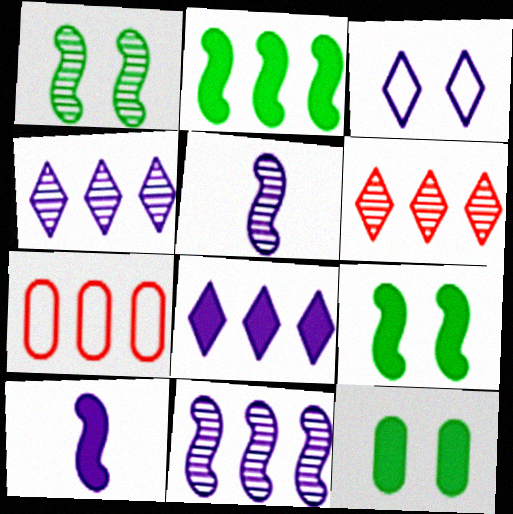[[2, 4, 7]]